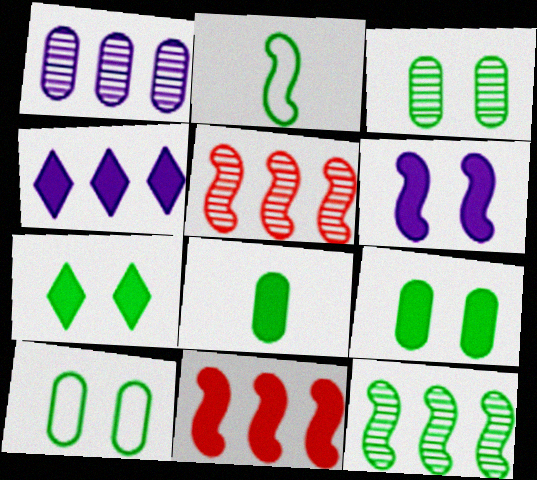[[2, 5, 6], 
[3, 9, 10]]